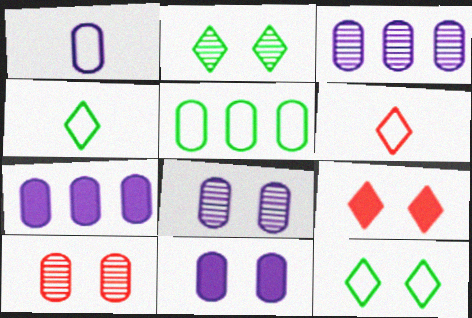[[1, 3, 11], 
[1, 7, 8]]